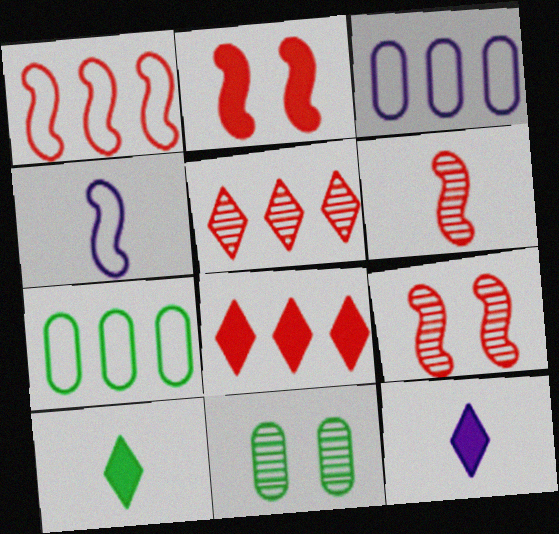[[1, 2, 6], 
[1, 11, 12], 
[3, 9, 10], 
[4, 8, 11], 
[7, 9, 12]]